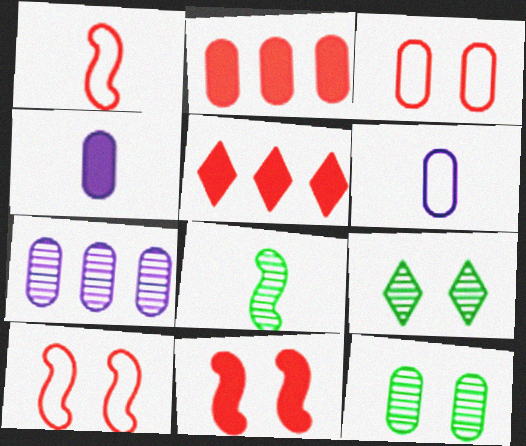[[2, 6, 12]]